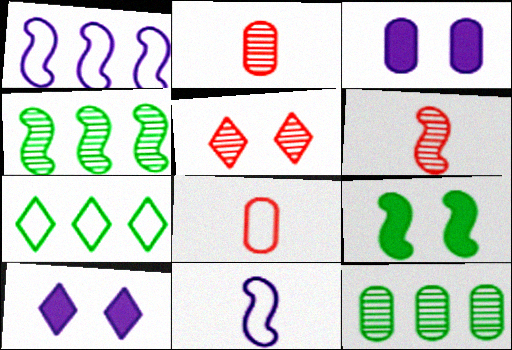[[1, 6, 9], 
[3, 6, 7], 
[3, 8, 12], 
[4, 8, 10]]